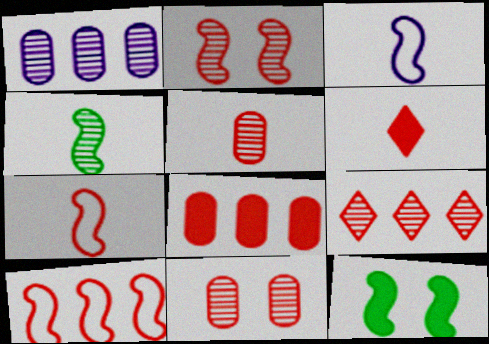[[2, 5, 9], 
[5, 6, 7], 
[6, 10, 11], 
[8, 9, 10]]